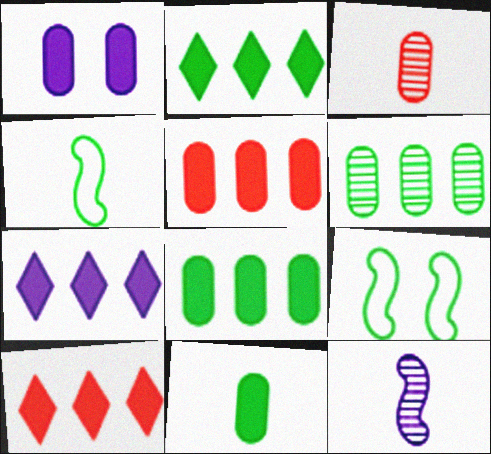[[1, 5, 11], 
[2, 7, 10], 
[3, 7, 9]]